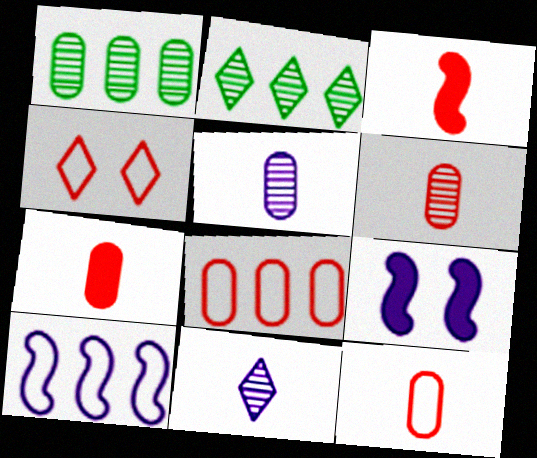[[2, 9, 12], 
[6, 7, 12]]